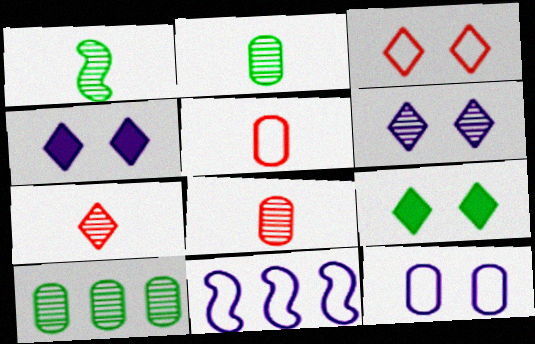[[3, 6, 9], 
[8, 9, 11]]